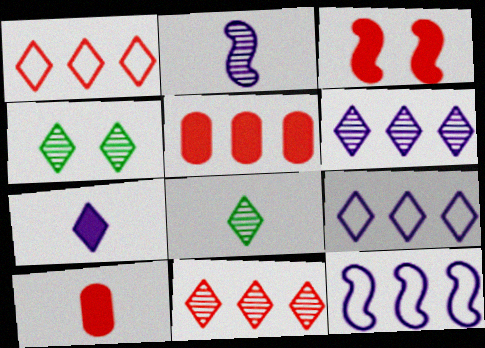[[1, 4, 7], 
[4, 10, 12]]